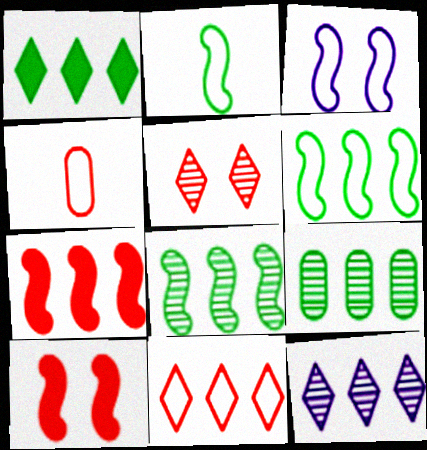[[1, 6, 9], 
[1, 11, 12], 
[4, 5, 7]]